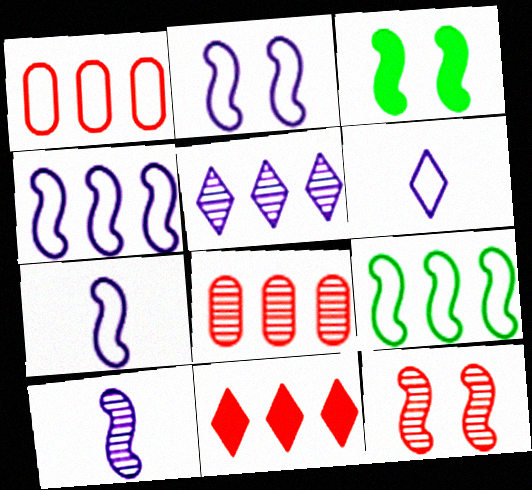[[2, 3, 12], 
[2, 4, 7], 
[3, 6, 8]]